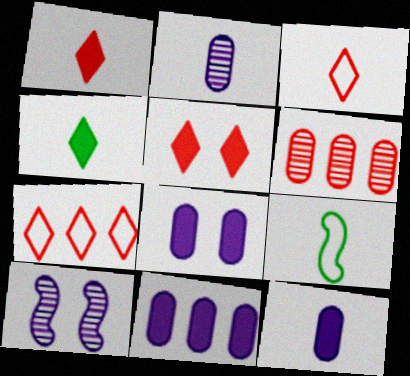[[1, 2, 9], 
[8, 11, 12]]